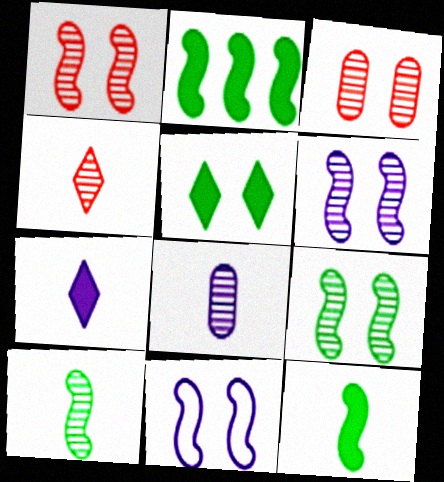[[1, 6, 9], 
[3, 5, 11], 
[4, 8, 10]]